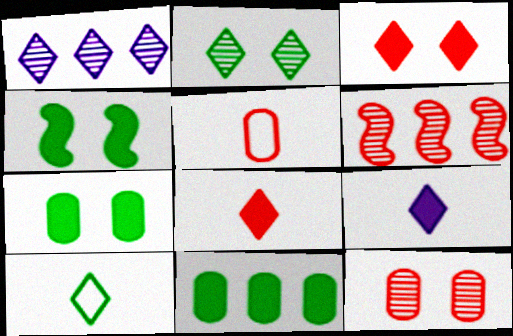[[1, 3, 10], 
[1, 4, 5], 
[3, 5, 6]]